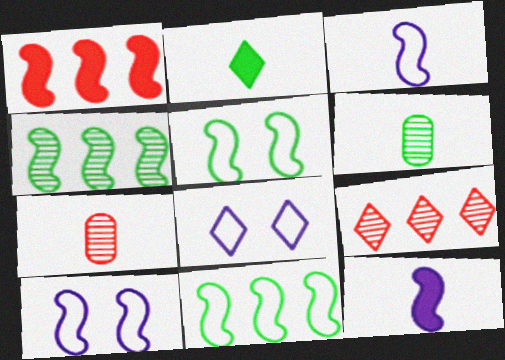[[1, 6, 8], 
[2, 3, 7], 
[2, 8, 9]]